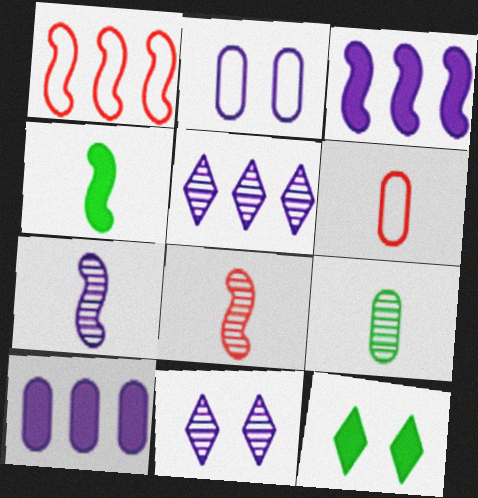[]